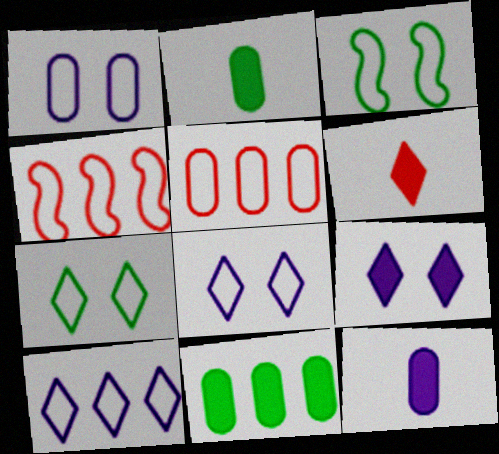[]